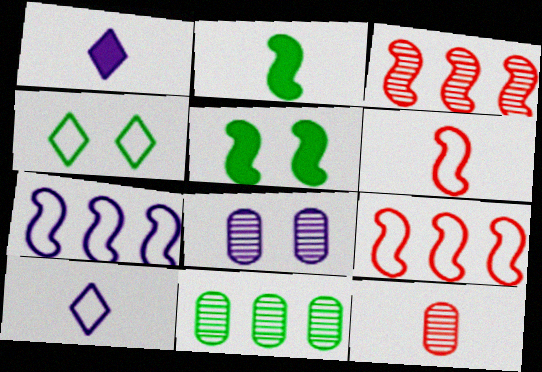[[1, 7, 8], 
[2, 4, 11], 
[2, 10, 12], 
[8, 11, 12]]